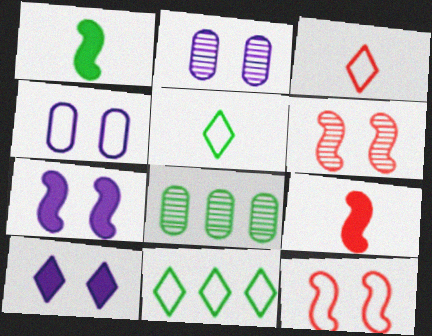[[2, 9, 11], 
[3, 7, 8]]